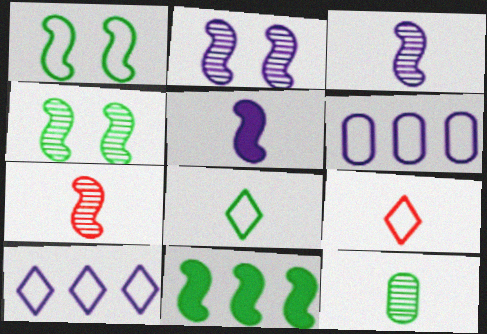[[1, 6, 9], 
[5, 9, 12]]